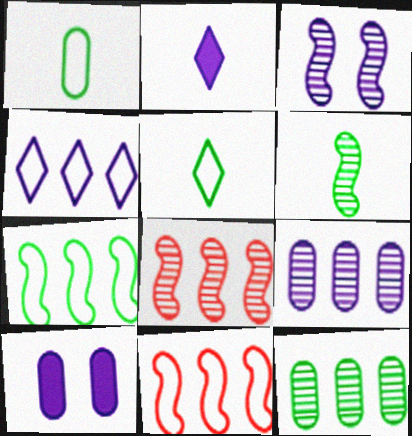[[3, 6, 8], 
[5, 8, 10]]